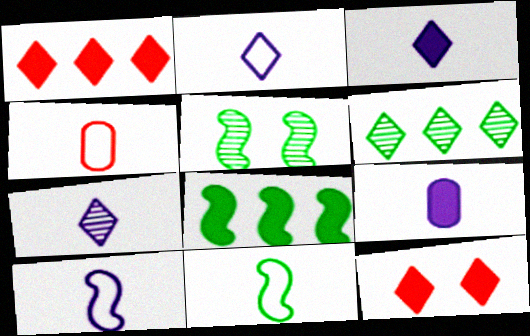[[2, 3, 7], 
[2, 4, 11], 
[2, 6, 12], 
[5, 8, 11], 
[7, 9, 10], 
[8, 9, 12]]